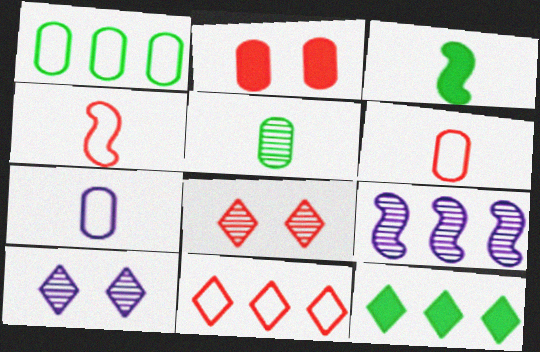[[5, 8, 9]]